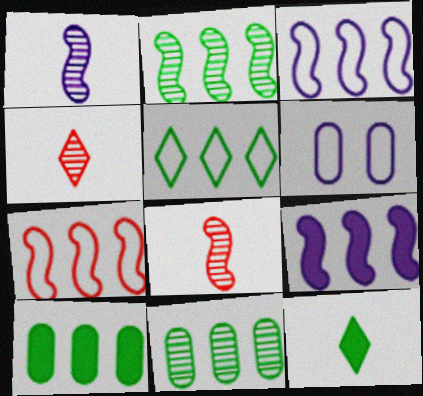[[2, 5, 10], 
[2, 7, 9]]